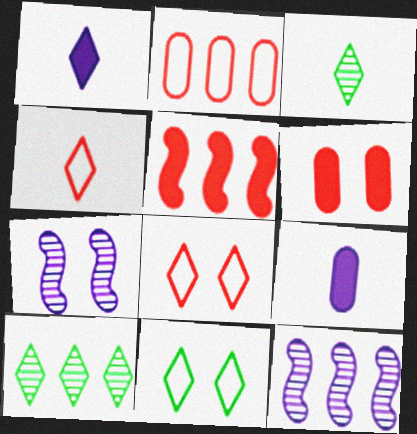[[1, 3, 4], 
[1, 8, 10], 
[6, 7, 11]]